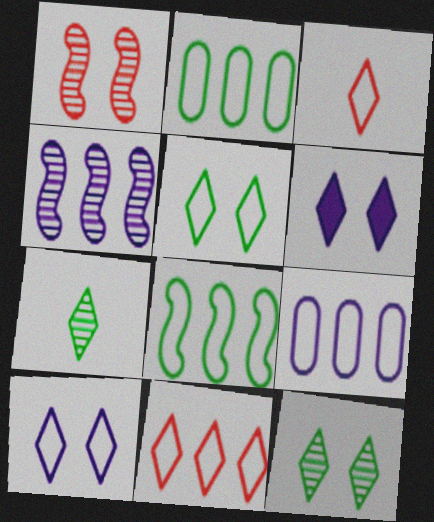[[6, 7, 11], 
[8, 9, 11]]